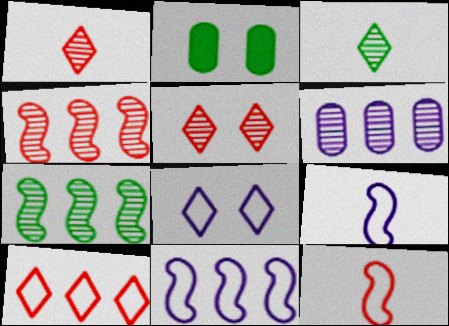[[1, 2, 11]]